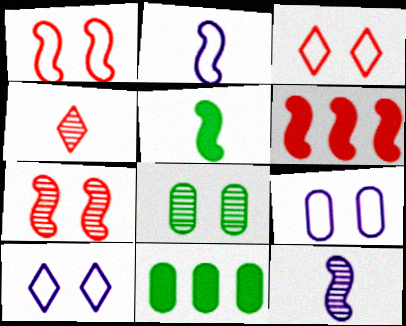[[3, 11, 12]]